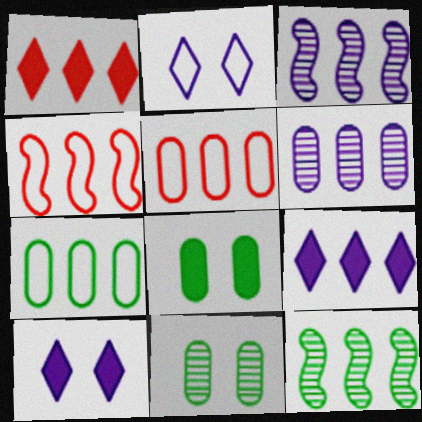[[1, 3, 7], 
[5, 9, 12]]